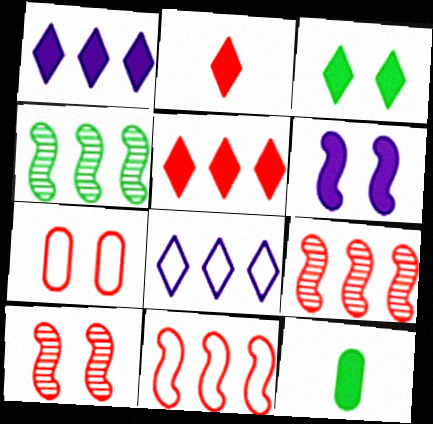[[1, 2, 3], 
[2, 7, 9], 
[5, 6, 12], 
[8, 10, 12]]